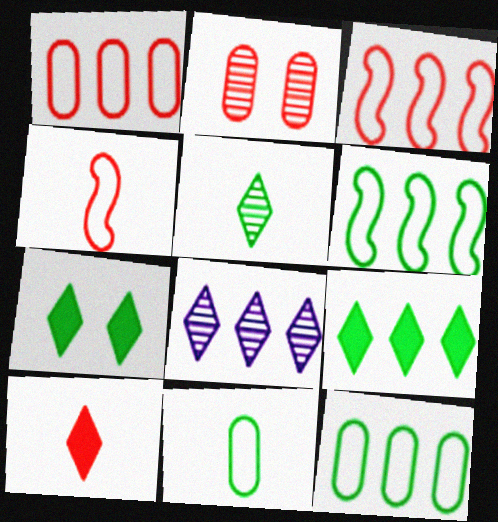[[2, 3, 10]]